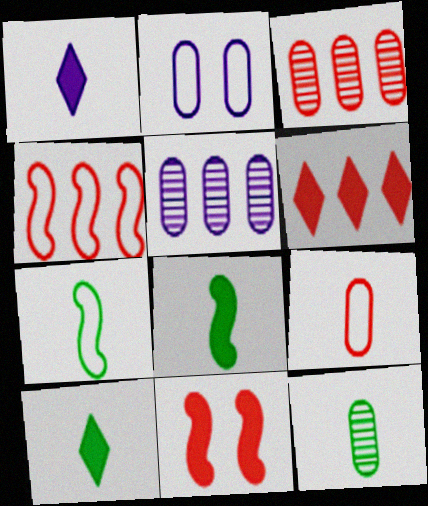[[3, 4, 6], 
[7, 10, 12]]